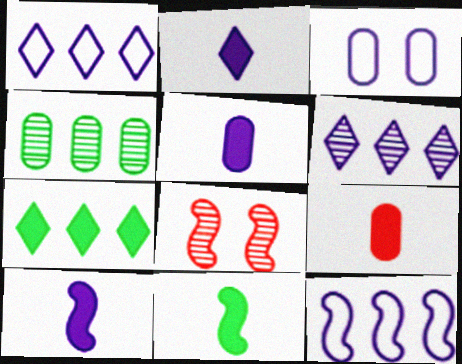[[2, 5, 10], 
[2, 9, 11], 
[3, 4, 9], 
[3, 6, 10], 
[8, 11, 12]]